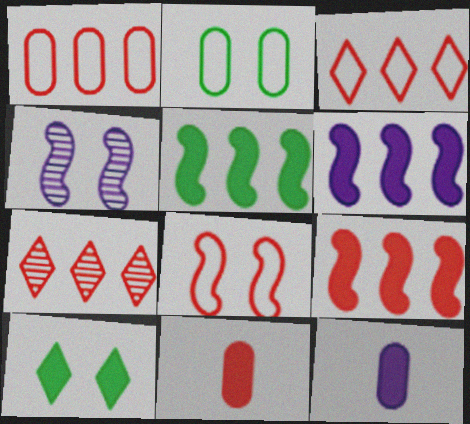[[1, 7, 9], 
[5, 6, 9], 
[6, 10, 11], 
[7, 8, 11], 
[9, 10, 12]]